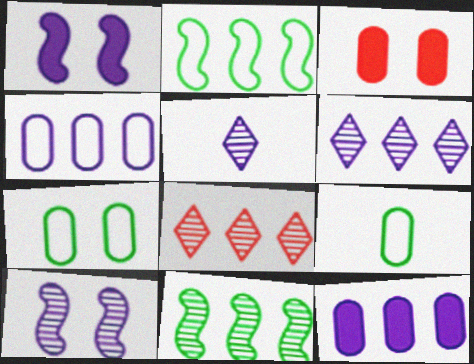[[1, 4, 5], 
[1, 8, 9], 
[2, 3, 5], 
[2, 8, 12]]